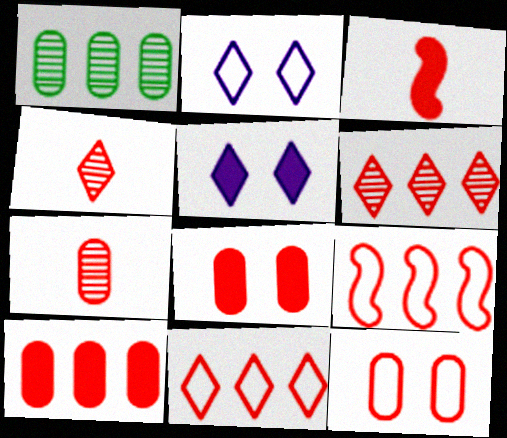[[1, 2, 3], 
[3, 6, 12], 
[4, 8, 9], 
[6, 9, 10], 
[7, 10, 12]]